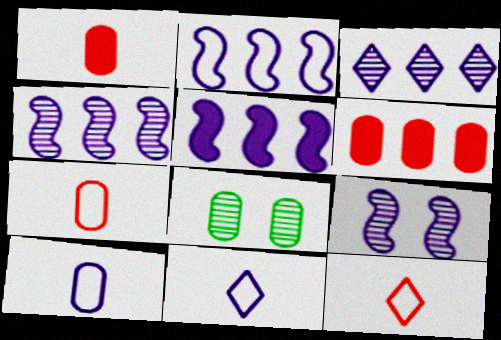[[2, 4, 5], 
[5, 8, 12], 
[6, 8, 10]]